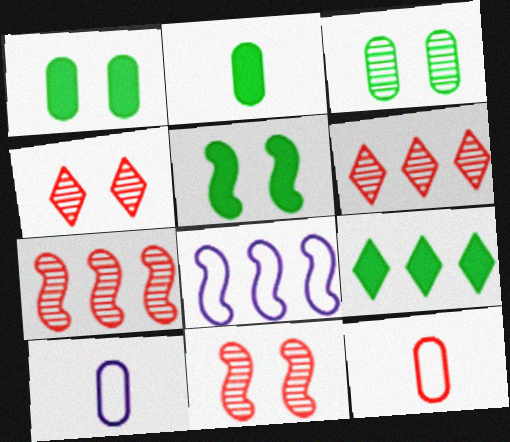[[2, 4, 8], 
[2, 5, 9], 
[5, 6, 10], 
[9, 10, 11]]